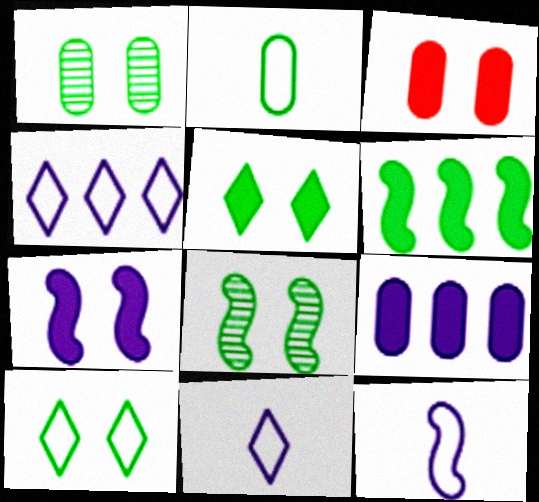[[3, 5, 7]]